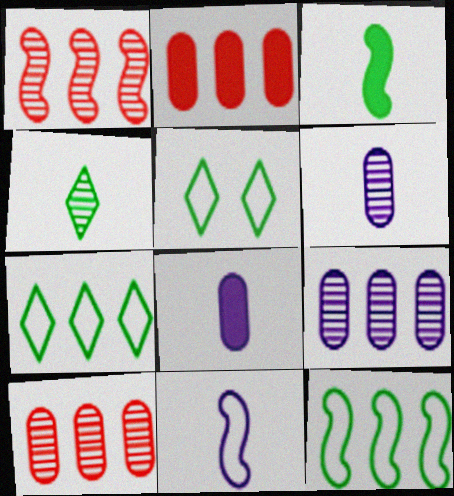[[1, 5, 8]]